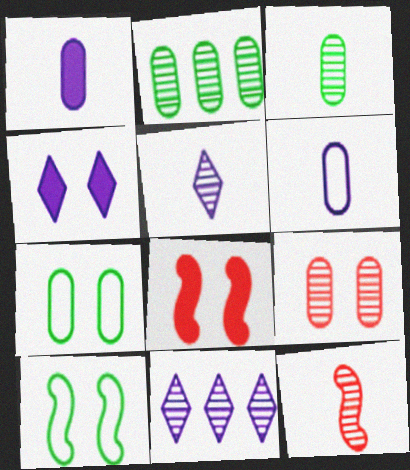[[3, 5, 12], 
[4, 9, 10]]